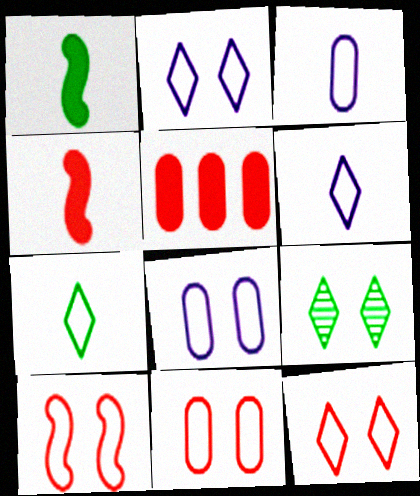[[10, 11, 12]]